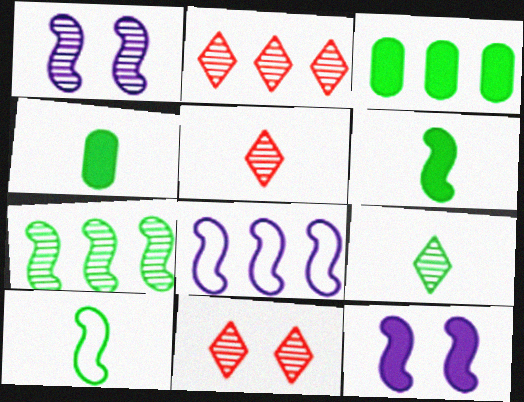[[2, 3, 8], 
[2, 5, 11], 
[4, 8, 11], 
[4, 9, 10]]